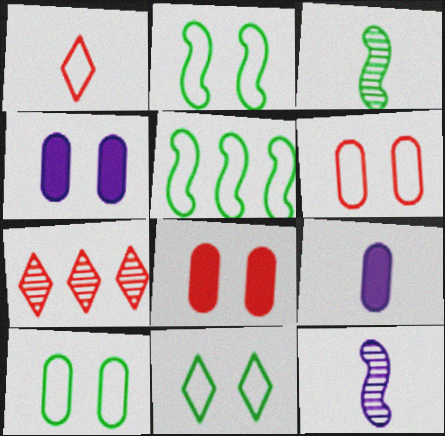[[1, 3, 9], 
[2, 7, 9], 
[2, 10, 11]]